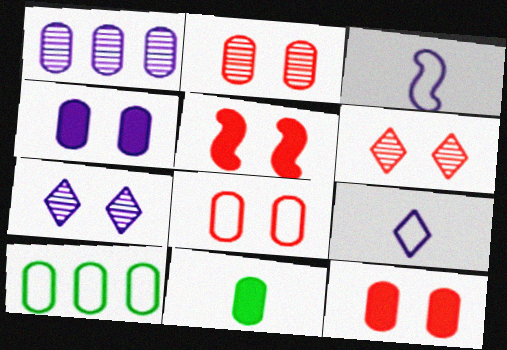[[1, 8, 11], 
[2, 8, 12], 
[5, 6, 8]]